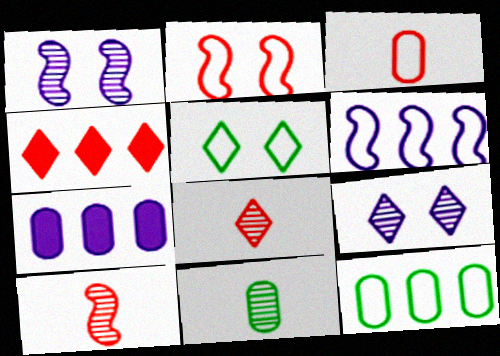[[3, 5, 6], 
[5, 7, 10]]